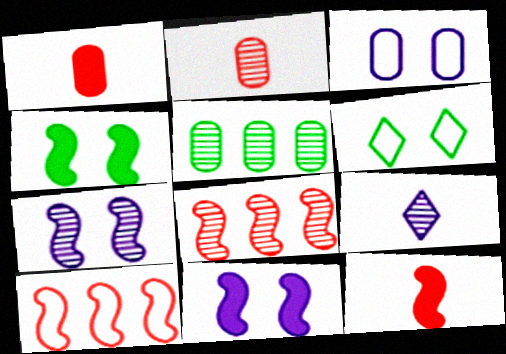[[1, 3, 5]]